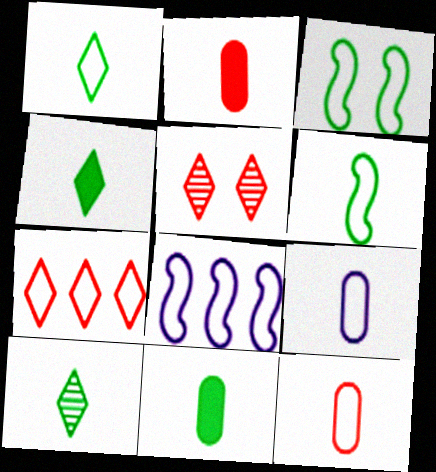[[1, 4, 10], 
[3, 7, 9], 
[5, 8, 11], 
[6, 10, 11]]